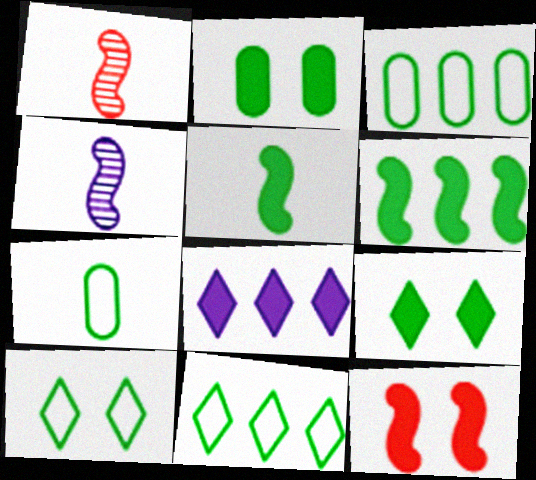[]